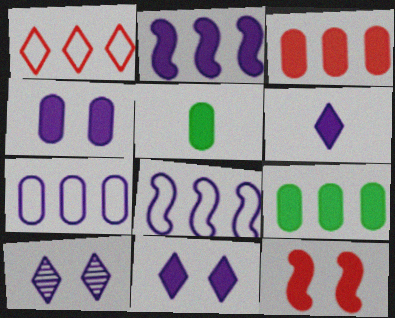[[2, 4, 6], 
[3, 4, 5], 
[6, 9, 12]]